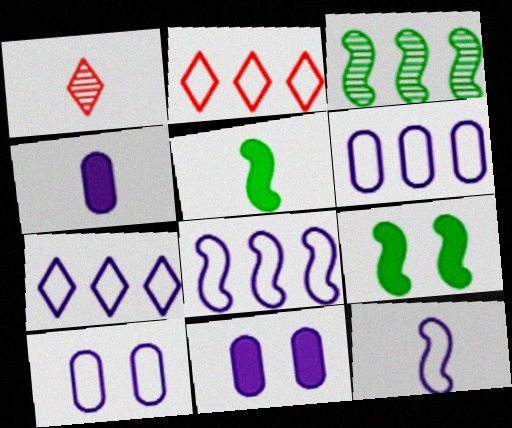[[1, 6, 9], 
[6, 7, 8], 
[7, 10, 12]]